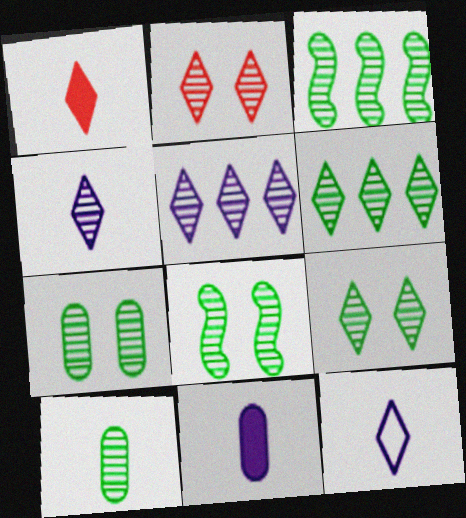[[2, 4, 6], 
[3, 9, 10], 
[6, 8, 10], 
[7, 8, 9]]